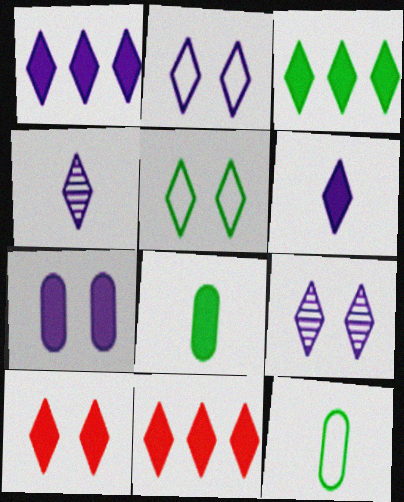[[1, 2, 4], 
[1, 3, 11], 
[3, 6, 10], 
[4, 5, 11], 
[5, 9, 10]]